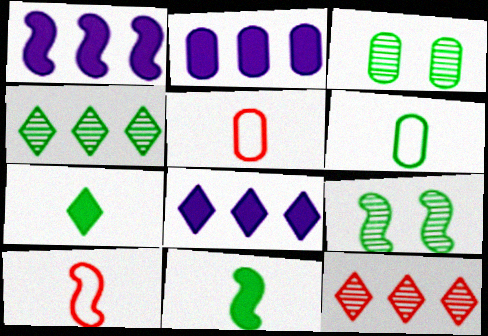[[1, 2, 8], 
[1, 9, 10], 
[2, 3, 5], 
[3, 8, 10], 
[5, 8, 9]]